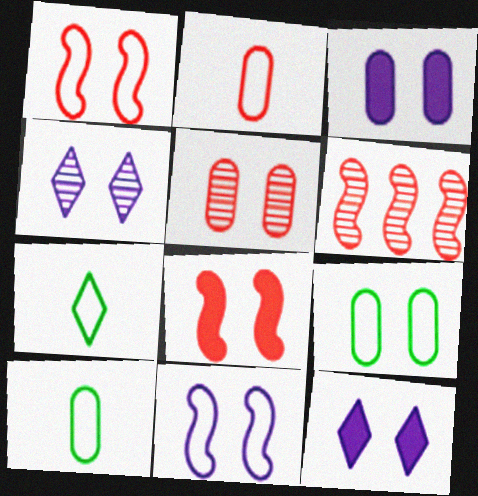[[3, 4, 11], 
[3, 5, 9], 
[3, 6, 7], 
[4, 8, 9], 
[6, 10, 12]]